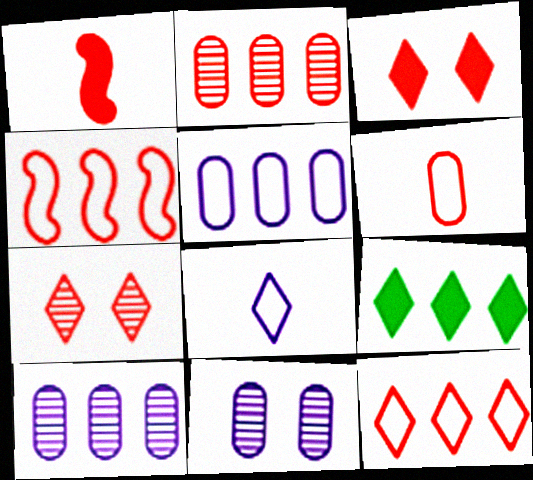[[4, 9, 10], 
[7, 8, 9]]